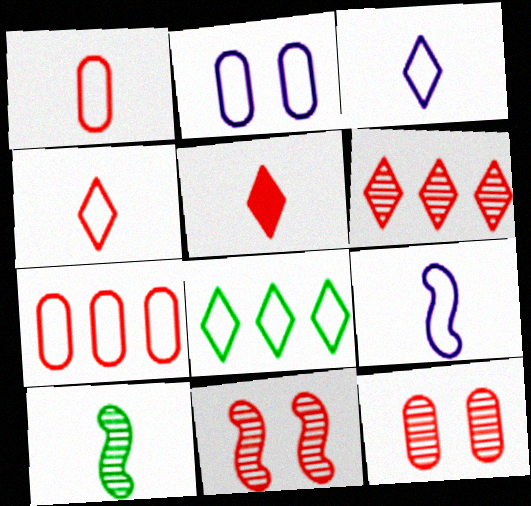[[5, 7, 11]]